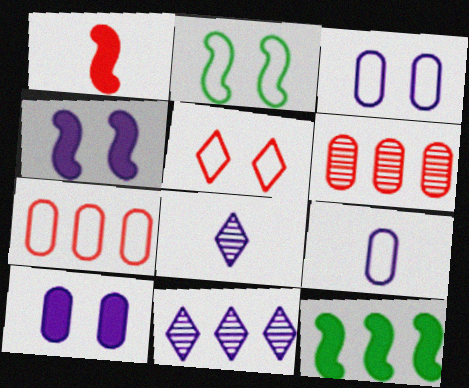[[1, 4, 12], 
[1, 5, 6], 
[2, 3, 5], 
[4, 9, 11], 
[7, 11, 12]]